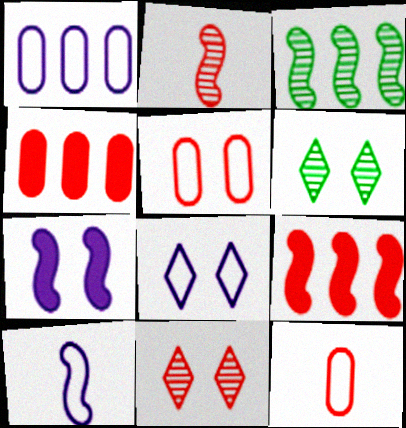[[1, 8, 10], 
[4, 6, 10], 
[5, 6, 7], 
[9, 11, 12]]